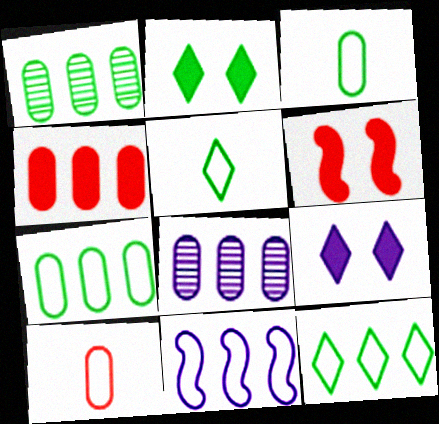[[4, 7, 8], 
[5, 6, 8]]